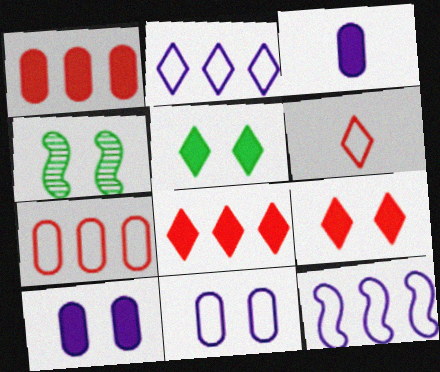[[4, 9, 11]]